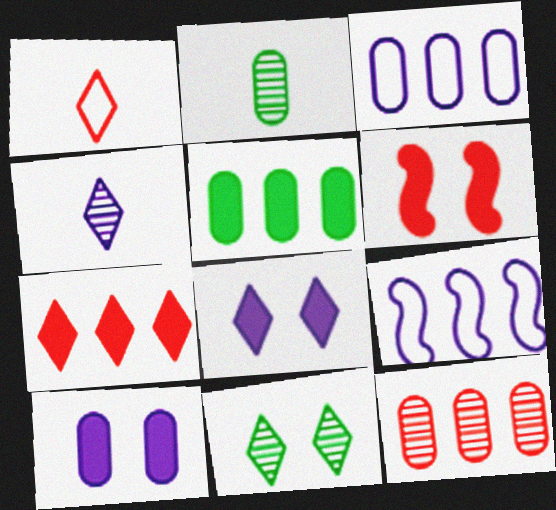[[1, 6, 12], 
[3, 5, 12], 
[4, 9, 10]]